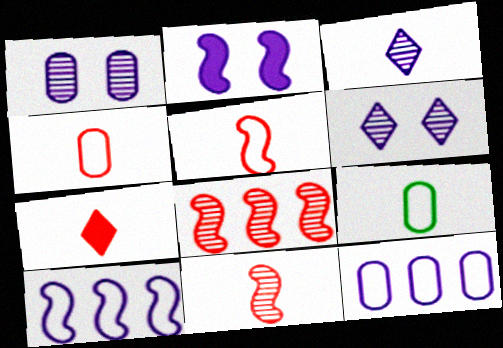[[2, 3, 12], 
[4, 7, 11]]